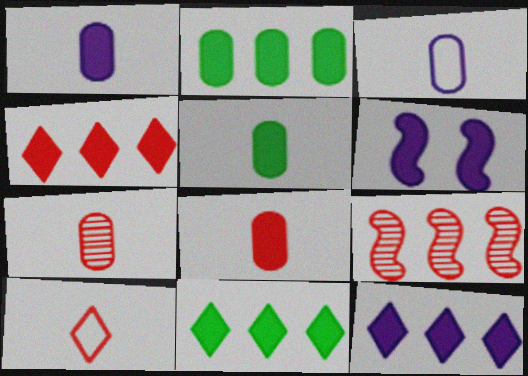[[1, 5, 8], 
[1, 6, 12], 
[3, 5, 7], 
[4, 5, 6], 
[4, 11, 12], 
[6, 8, 11]]